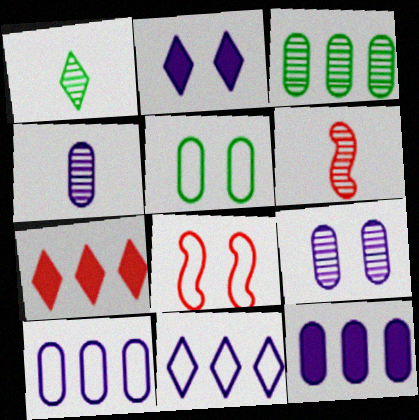[[1, 4, 6], 
[1, 8, 12]]